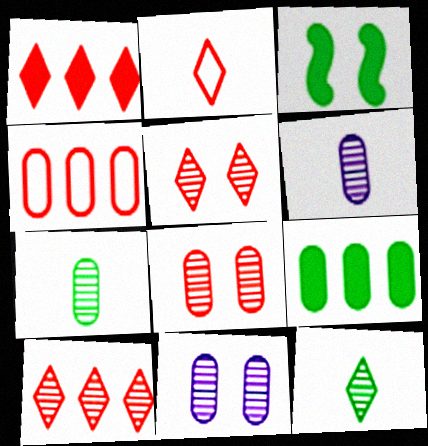[[1, 2, 5]]